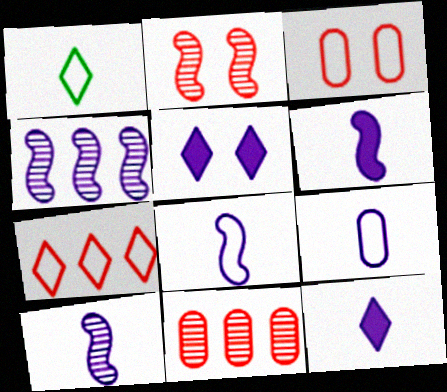[[4, 5, 9], 
[6, 8, 10], 
[9, 10, 12]]